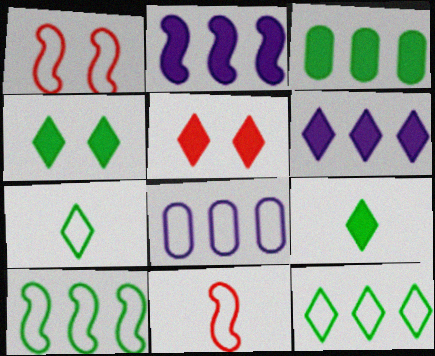[[1, 7, 8], 
[5, 6, 9]]